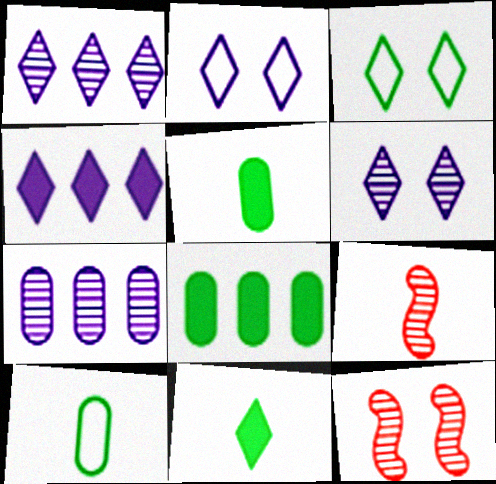[[2, 8, 9], 
[4, 10, 12]]